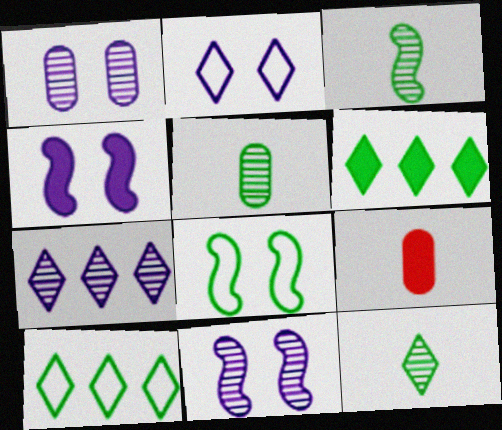[[1, 2, 4], 
[3, 5, 12], 
[4, 6, 9], 
[5, 6, 8], 
[7, 8, 9], 
[9, 10, 11]]